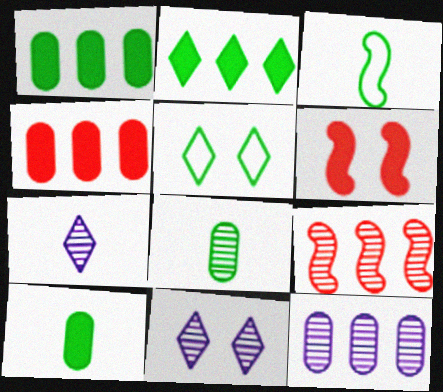[[3, 4, 11], 
[8, 9, 11]]